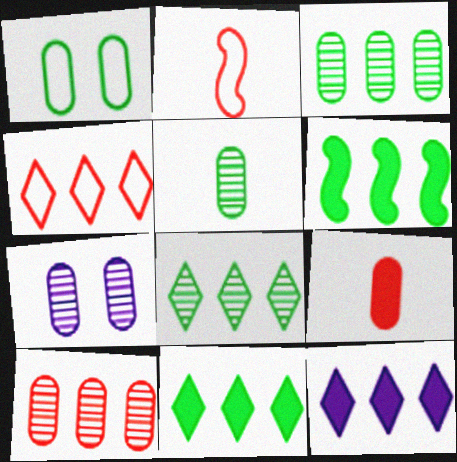[[2, 7, 11], 
[4, 8, 12], 
[5, 7, 10]]